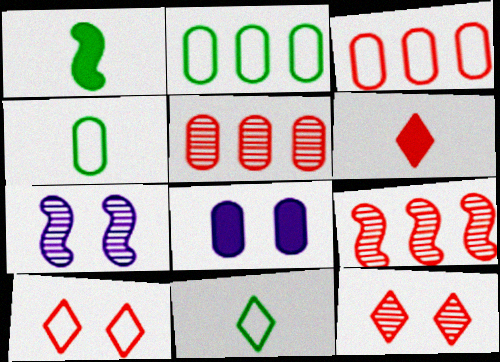[[2, 6, 7], 
[4, 5, 8], 
[8, 9, 11]]